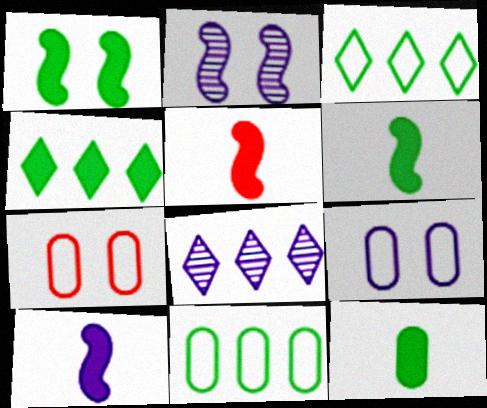[[1, 4, 12], 
[5, 6, 10], 
[6, 7, 8], 
[8, 9, 10]]